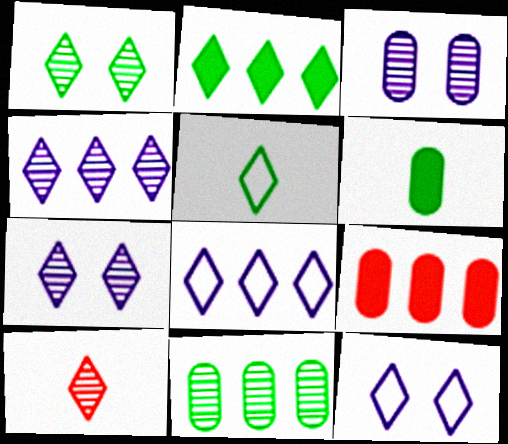[[1, 2, 5], 
[1, 4, 10], 
[2, 10, 12]]